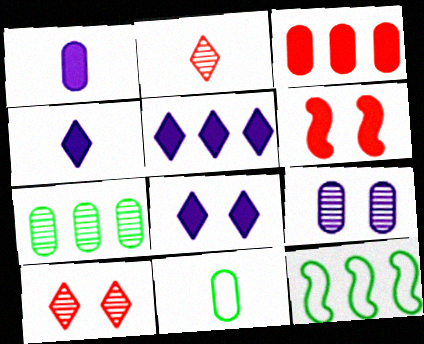[[1, 10, 12], 
[3, 9, 11], 
[4, 5, 8]]